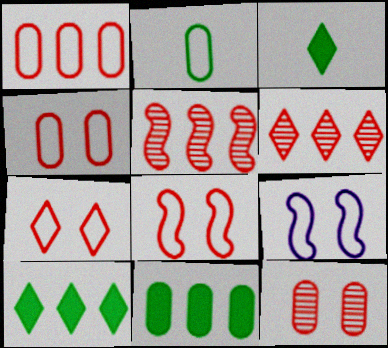[[4, 7, 8]]